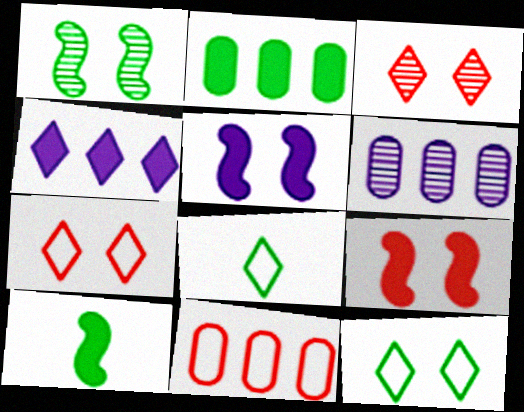[[1, 2, 8], 
[2, 6, 11], 
[3, 4, 8], 
[6, 7, 10], 
[6, 8, 9]]